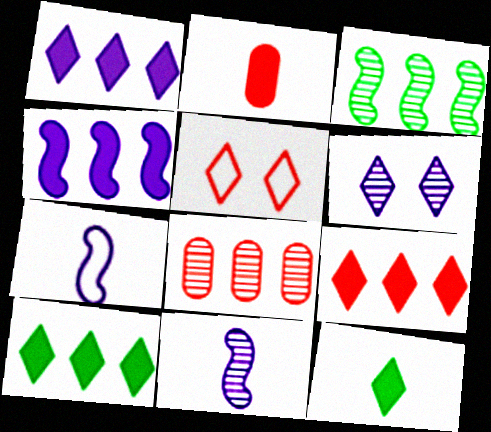[[1, 9, 10]]